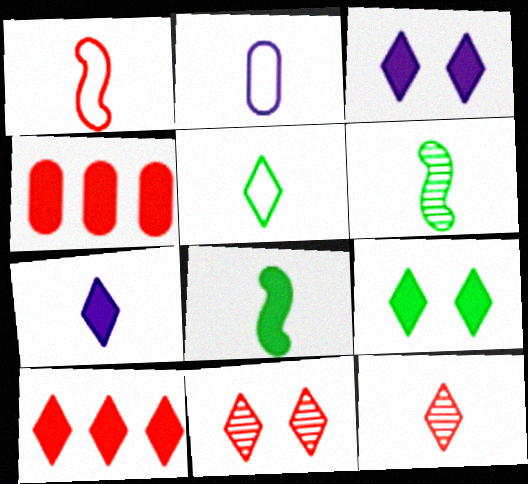[[1, 2, 5], 
[1, 4, 11], 
[2, 8, 12], 
[3, 4, 8], 
[5, 7, 12], 
[7, 9, 10]]